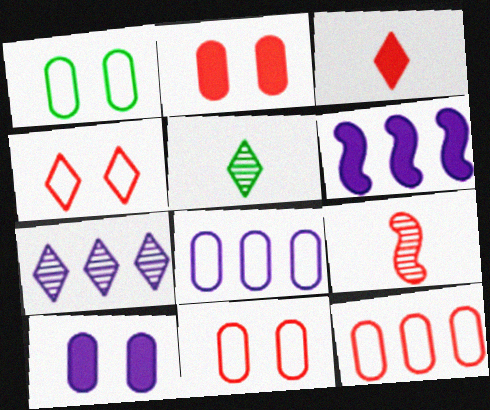[[5, 6, 11], 
[6, 7, 8]]